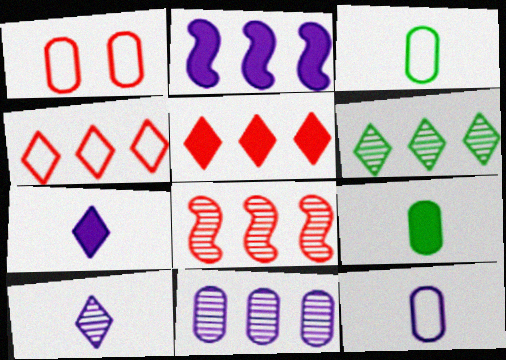[[1, 9, 11], 
[6, 8, 11]]